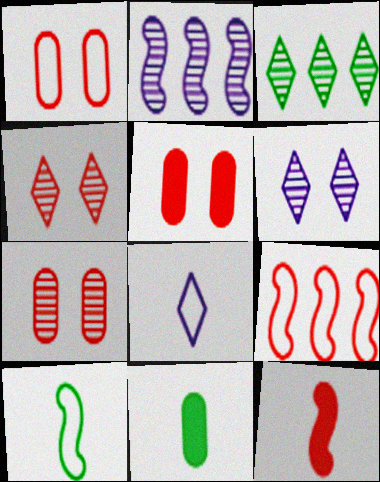[[1, 5, 7], 
[6, 9, 11]]